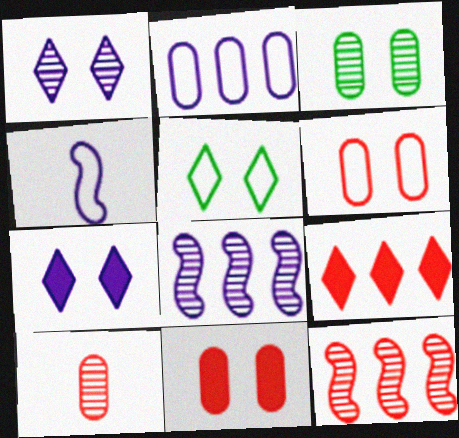[[3, 4, 9]]